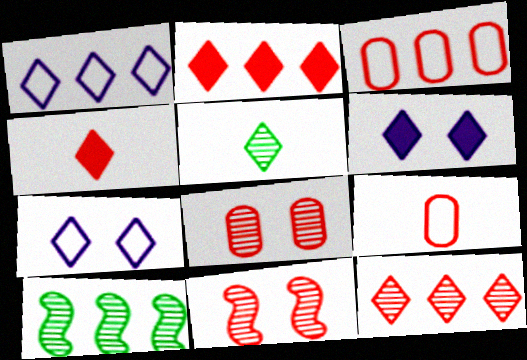[[2, 5, 7], 
[2, 9, 11], 
[3, 4, 11], 
[6, 9, 10]]